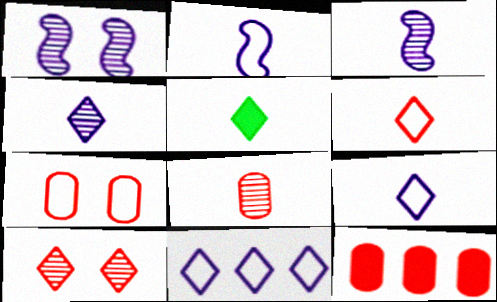[[2, 5, 8], 
[4, 5, 6], 
[5, 10, 11], 
[7, 8, 12]]